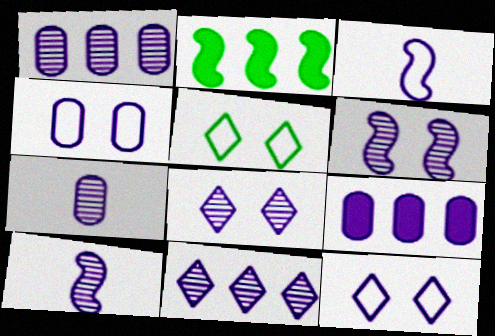[[1, 8, 10], 
[3, 8, 9], 
[4, 7, 9], 
[6, 7, 11], 
[9, 10, 12]]